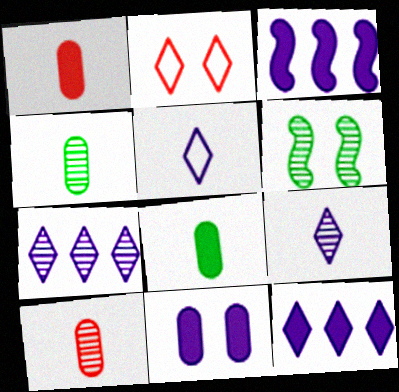[[2, 3, 4], 
[2, 6, 11], 
[6, 7, 10]]